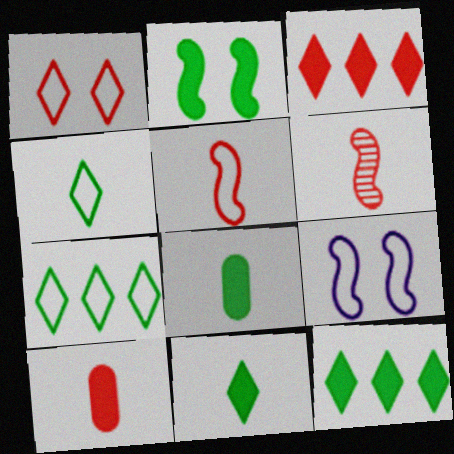[[2, 8, 12]]